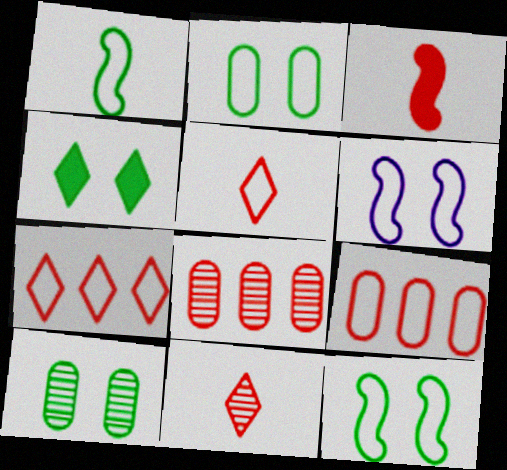[[4, 10, 12]]